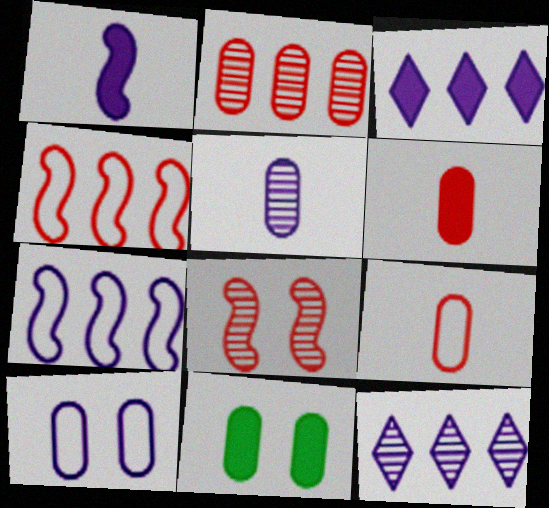[[1, 10, 12]]